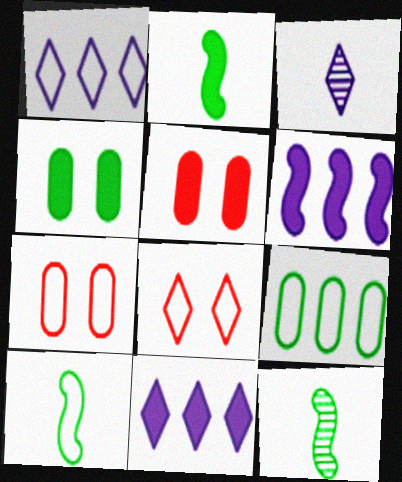[[1, 5, 12], 
[1, 7, 10], 
[2, 5, 11], 
[2, 10, 12], 
[7, 11, 12]]